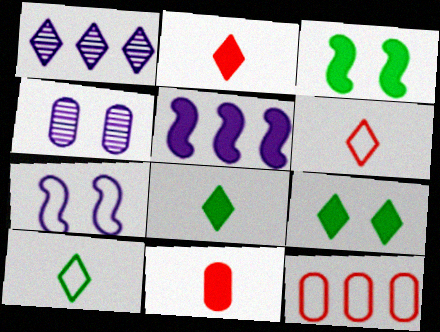[[1, 6, 9], 
[5, 9, 11], 
[7, 10, 12]]